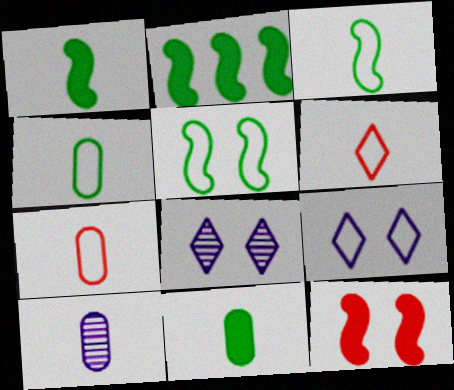[[1, 6, 10], 
[2, 7, 8], 
[7, 10, 11]]